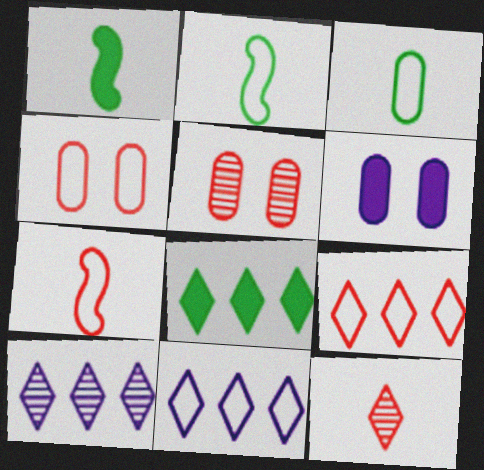[[1, 4, 10], 
[1, 5, 11], 
[2, 4, 11], 
[4, 7, 9], 
[8, 9, 10]]